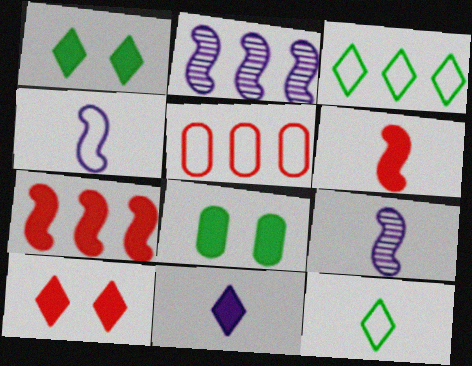[[1, 5, 9], 
[7, 8, 11]]